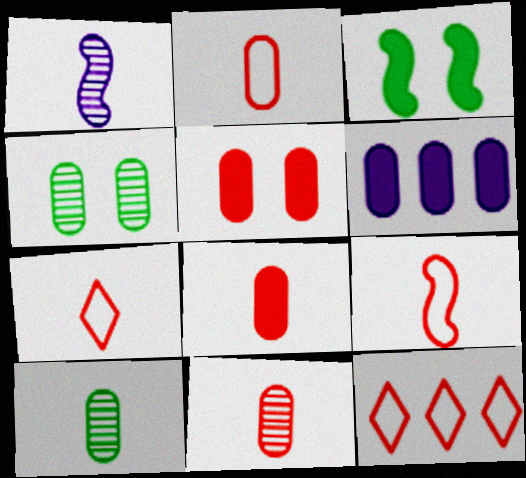[[2, 4, 6], 
[2, 7, 9], 
[2, 8, 11]]